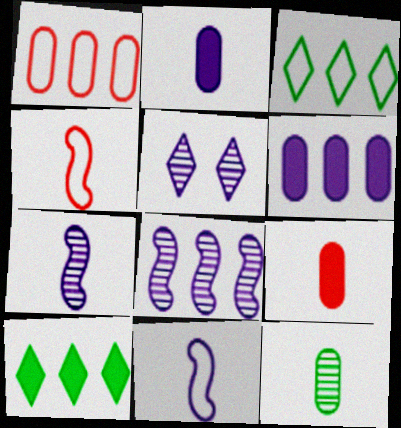[[1, 8, 10], 
[5, 6, 11]]